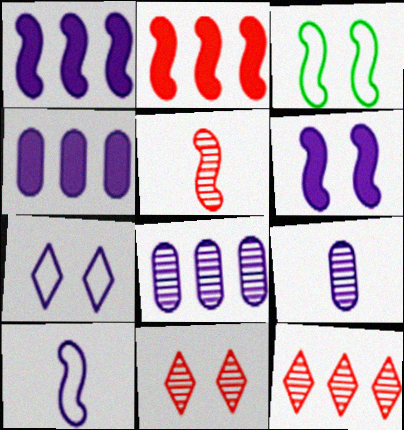[[1, 3, 5], 
[1, 7, 9]]